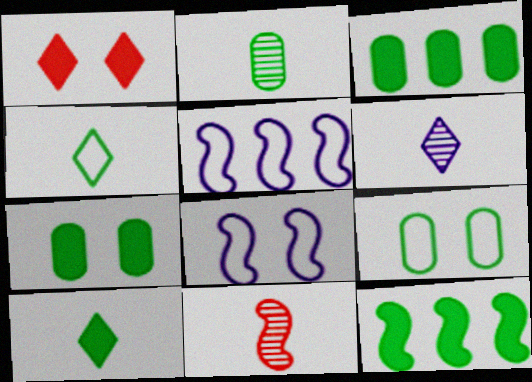[[1, 2, 5], 
[2, 3, 9], 
[2, 6, 11], 
[7, 10, 12], 
[8, 11, 12]]